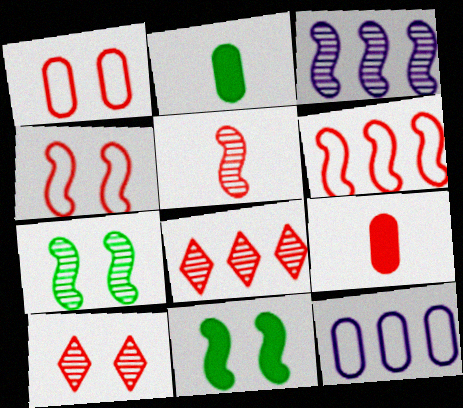[[3, 5, 7], 
[4, 8, 9], 
[6, 9, 10]]